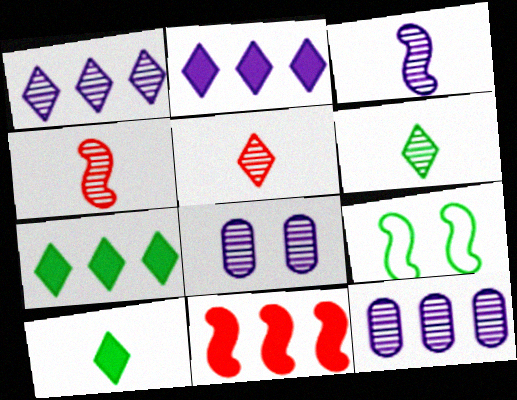[[1, 3, 8], 
[3, 9, 11]]